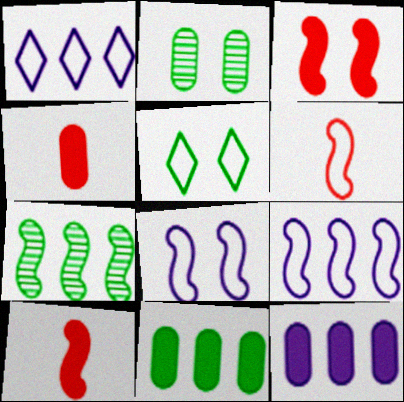[[1, 2, 10], 
[7, 8, 10]]